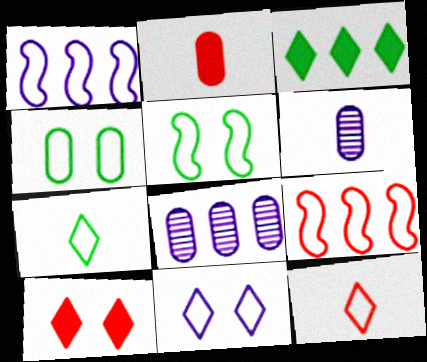[[1, 4, 12], 
[2, 4, 8], 
[3, 8, 9]]